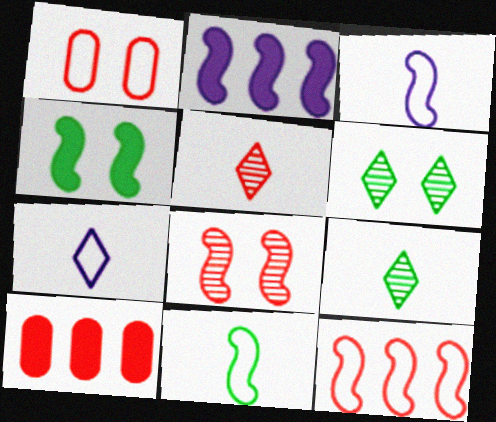[[1, 2, 9], 
[2, 8, 11], 
[3, 6, 10]]